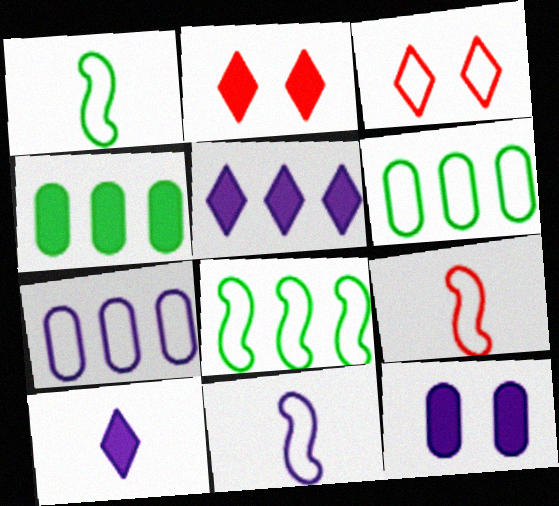[[1, 3, 7], 
[1, 9, 11], 
[3, 6, 11]]